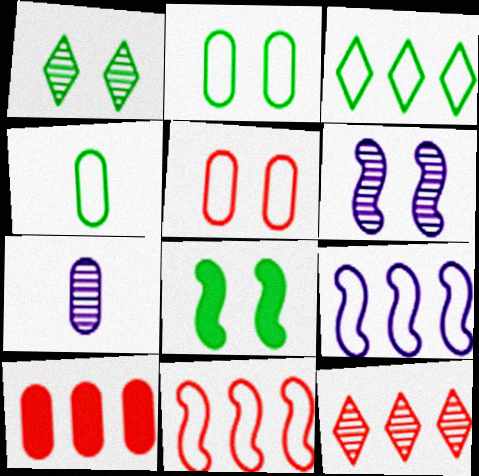[[1, 2, 8], 
[2, 7, 10], 
[10, 11, 12]]